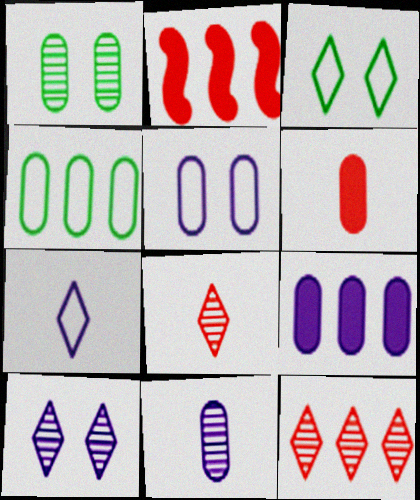[[1, 2, 7], 
[2, 3, 11], 
[5, 9, 11]]